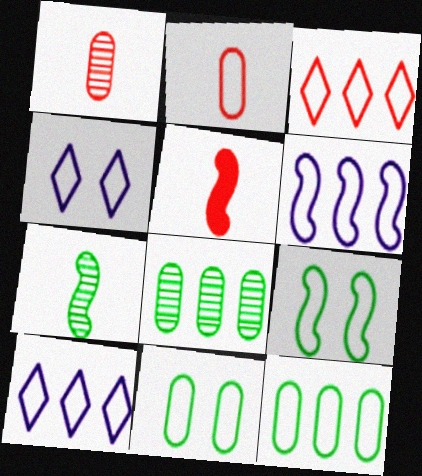[[2, 9, 10], 
[3, 6, 12], 
[4, 5, 8]]